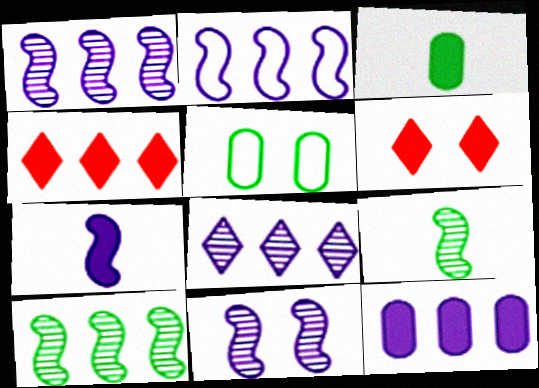[[2, 7, 11], 
[2, 8, 12], 
[5, 6, 11]]